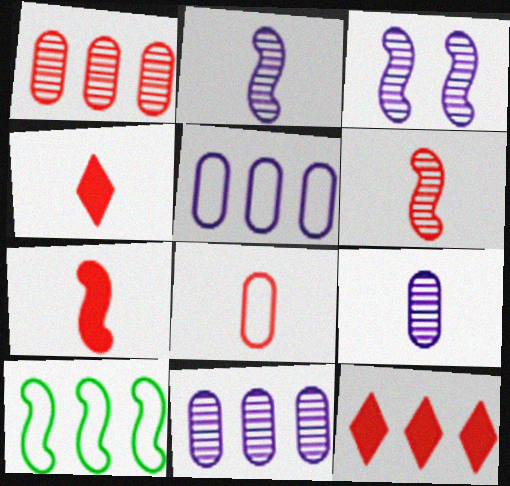[[3, 7, 10], 
[4, 6, 8], 
[10, 11, 12]]